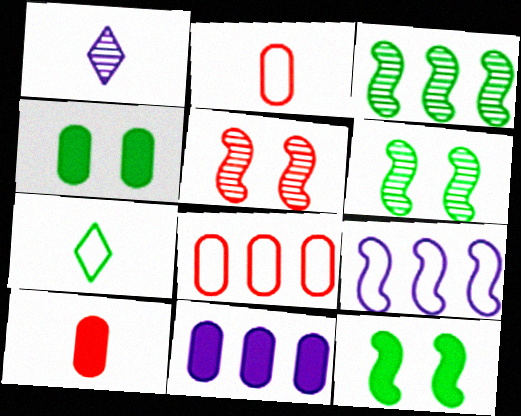[[1, 8, 12], 
[3, 4, 7], 
[4, 10, 11], 
[5, 7, 11]]